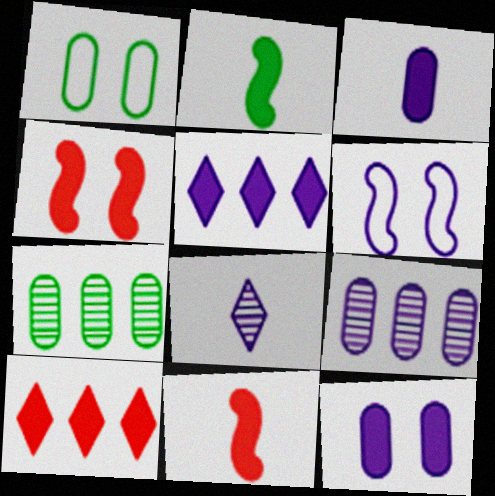[[2, 10, 12]]